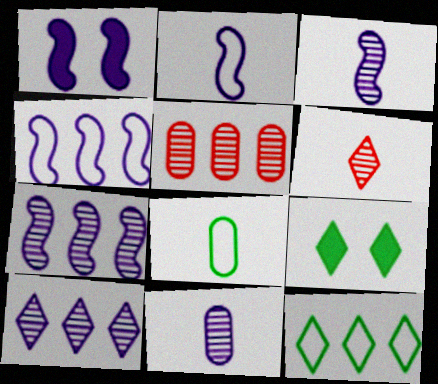[[1, 2, 7], 
[1, 3, 4], 
[2, 5, 9]]